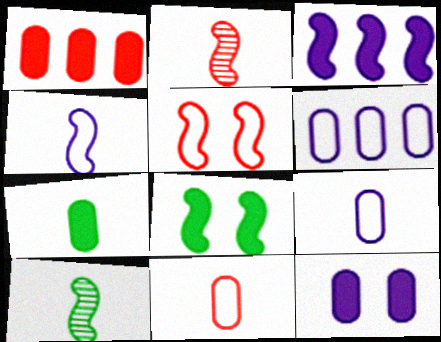[[1, 7, 12], 
[3, 5, 10]]